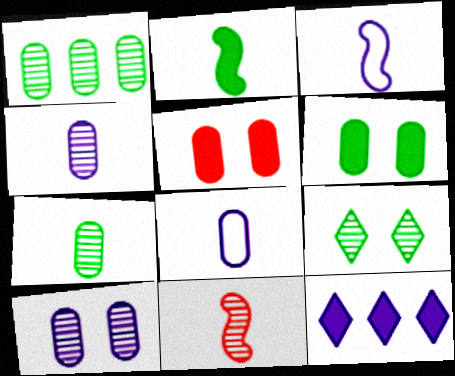[[1, 5, 8], 
[2, 3, 11], 
[2, 5, 12], 
[3, 10, 12]]